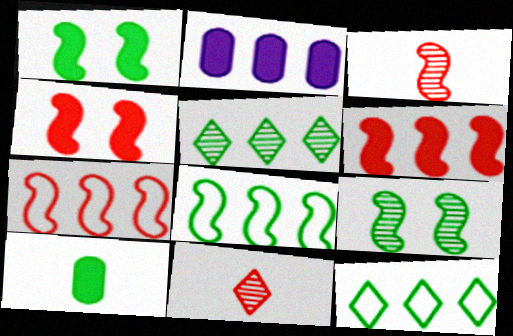[[2, 5, 7], 
[3, 4, 7], 
[9, 10, 12]]